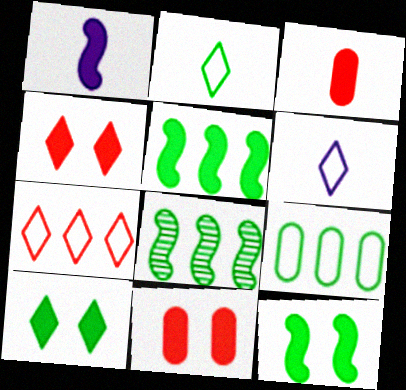[[6, 8, 11]]